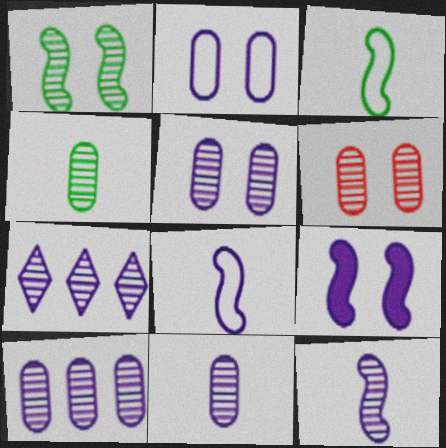[[4, 6, 10], 
[5, 7, 12], 
[5, 10, 11]]